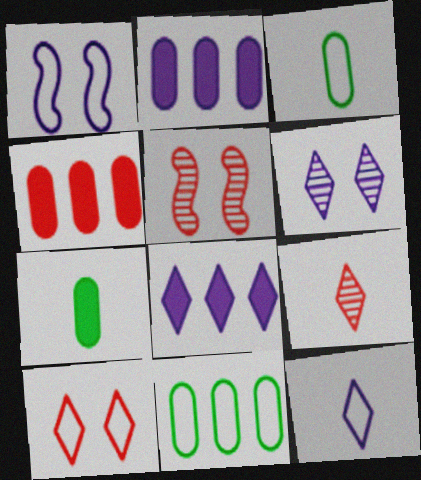[[3, 5, 8], 
[6, 8, 12]]